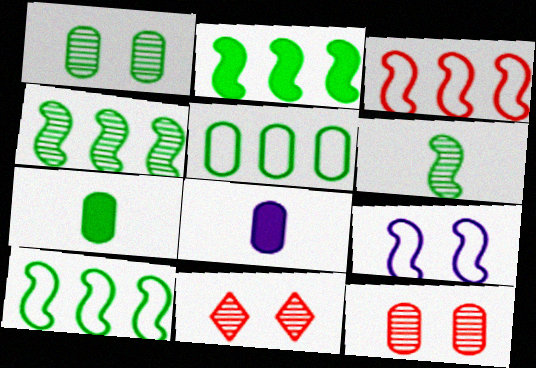[[1, 5, 7], 
[2, 4, 10], 
[5, 8, 12], 
[8, 10, 11]]